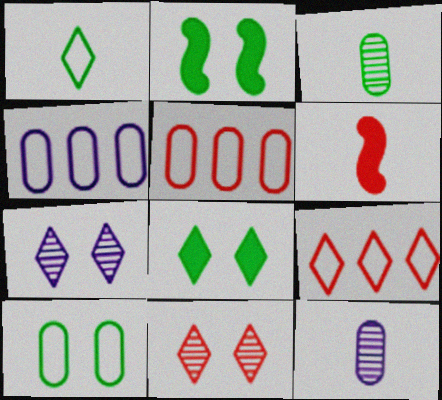[[1, 6, 12], 
[2, 9, 12], 
[5, 6, 11]]